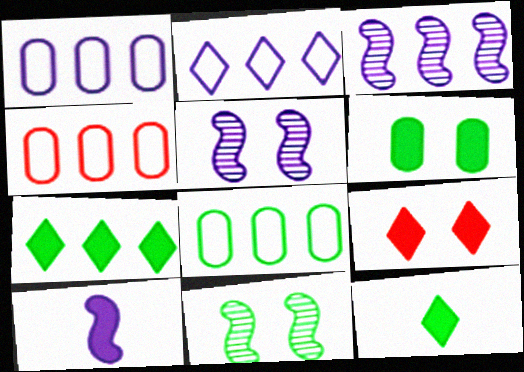[[1, 4, 8], 
[3, 4, 7], 
[4, 5, 12], 
[8, 11, 12]]